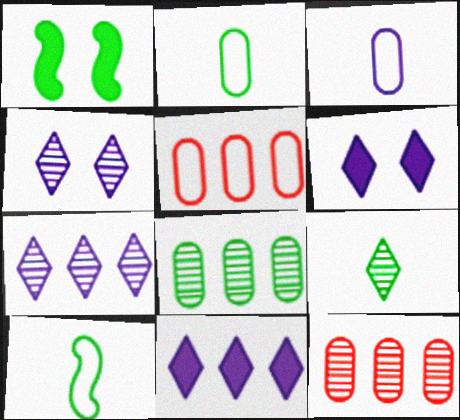[[6, 10, 12]]